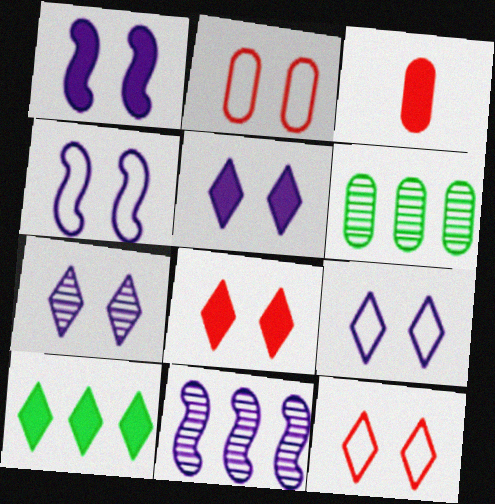[[1, 3, 10], 
[5, 7, 9]]